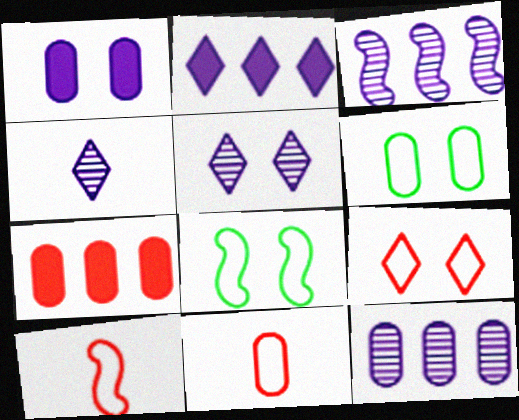[[4, 7, 8]]